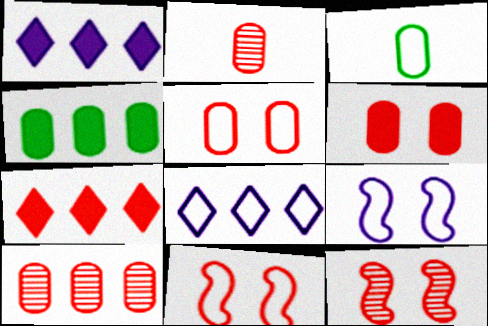[[1, 3, 12], 
[2, 7, 11], 
[3, 8, 11]]